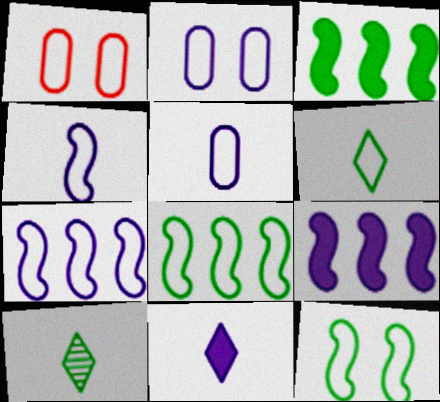[[1, 6, 7], 
[1, 9, 10]]